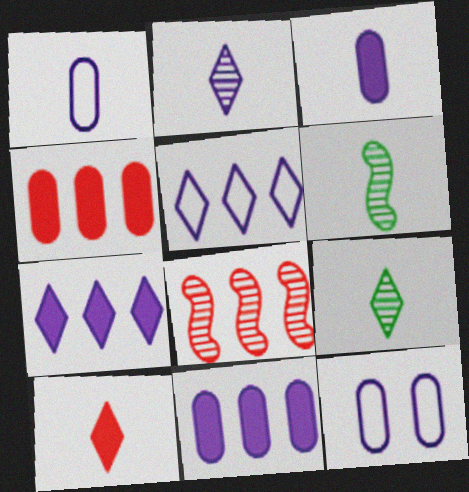[[1, 6, 10]]